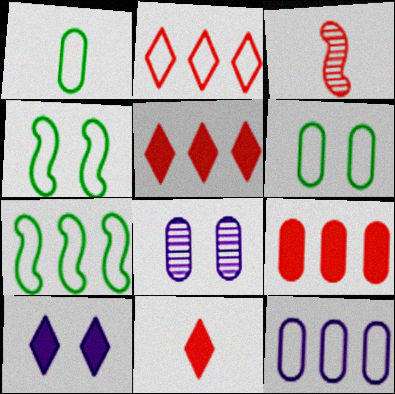[[1, 8, 9], 
[2, 7, 12], 
[7, 8, 11]]